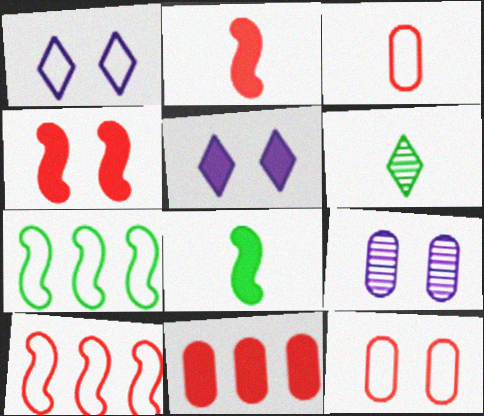[[1, 3, 7], 
[5, 8, 11]]